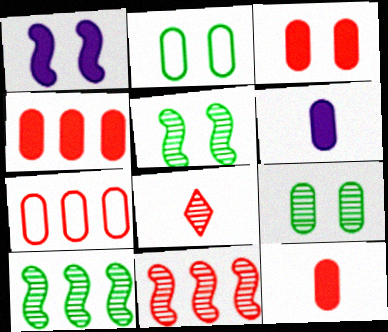[[3, 4, 12], 
[6, 7, 9]]